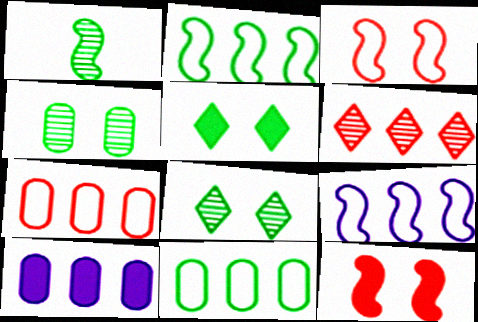[[1, 5, 11], 
[1, 9, 12], 
[2, 6, 10]]